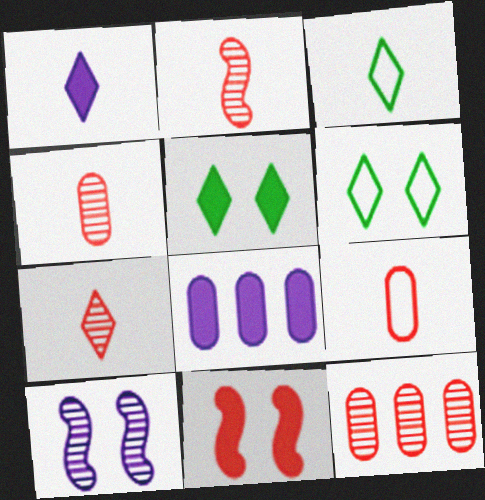[[1, 3, 7], 
[2, 4, 7], 
[2, 6, 8]]